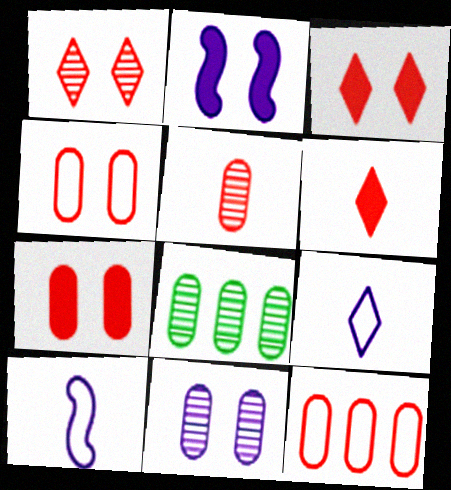[[3, 8, 10], 
[5, 7, 12], 
[5, 8, 11]]